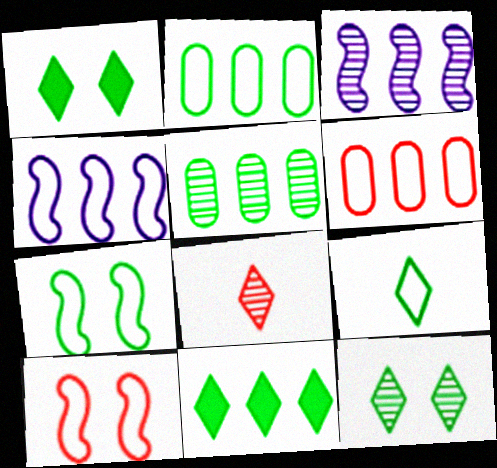[[2, 7, 9], 
[3, 6, 11], 
[9, 11, 12]]